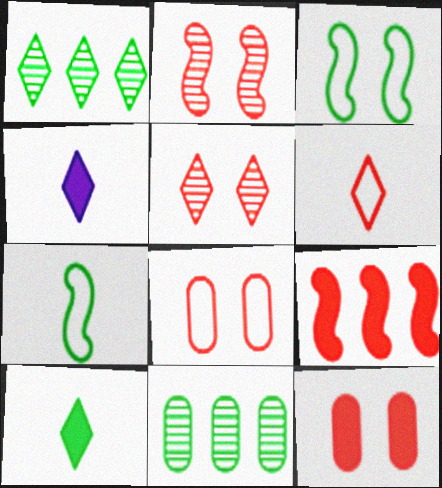[[3, 10, 11]]